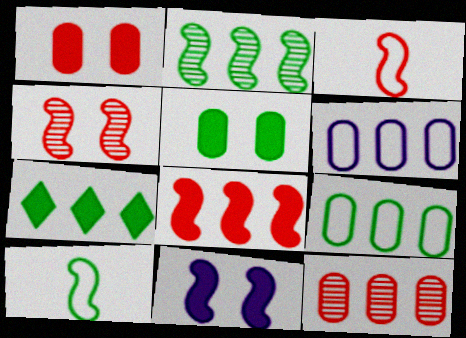[[2, 3, 11], 
[2, 7, 9], 
[3, 4, 8]]